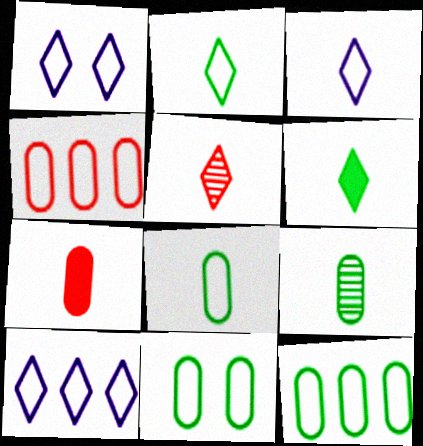[[1, 3, 10], 
[3, 5, 6], 
[8, 11, 12]]